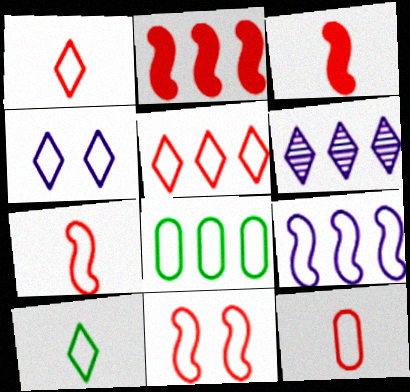[[1, 7, 12], 
[2, 6, 8], 
[4, 5, 10], 
[4, 7, 8], 
[5, 8, 9], 
[5, 11, 12]]